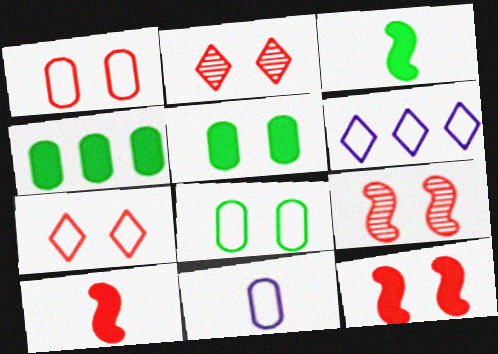[[1, 2, 12]]